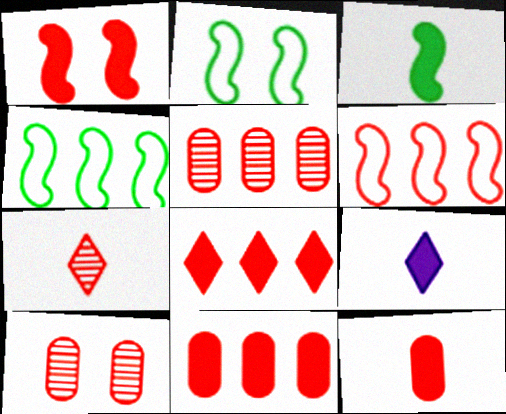[[1, 8, 12], 
[2, 5, 9], 
[3, 9, 12], 
[4, 9, 10], 
[5, 6, 8]]